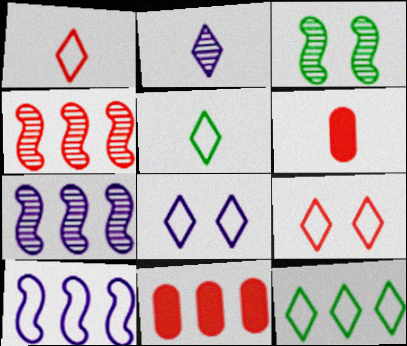[[1, 8, 12], 
[4, 6, 9], 
[7, 11, 12]]